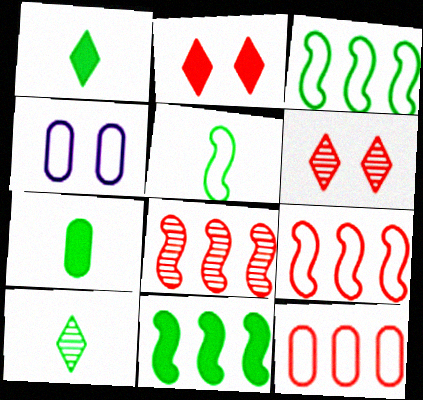[[1, 4, 8], 
[5, 7, 10]]